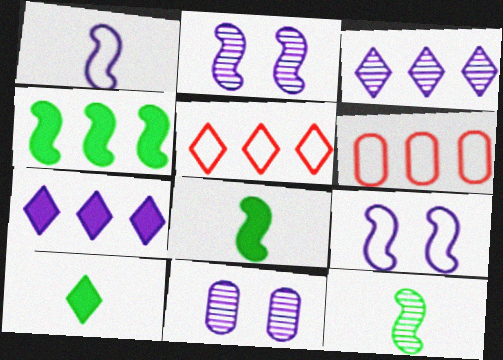[[1, 7, 11], 
[2, 6, 10], 
[3, 4, 6], 
[5, 8, 11]]